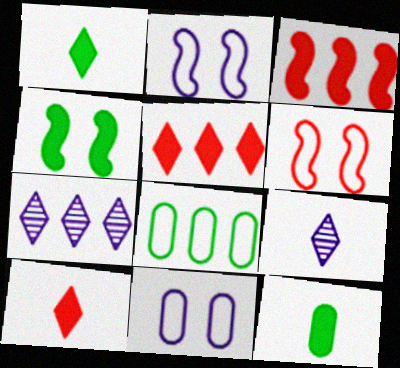[[3, 7, 8], 
[6, 7, 12]]